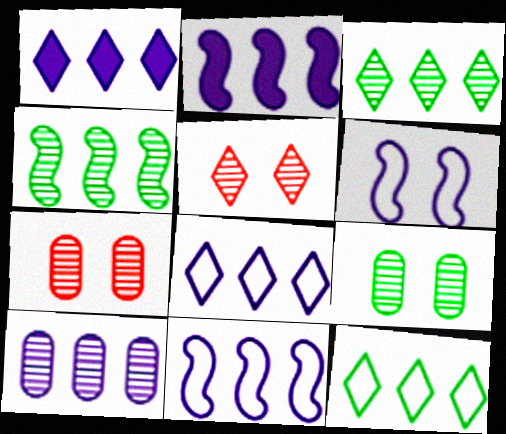[[1, 10, 11], 
[2, 8, 10]]